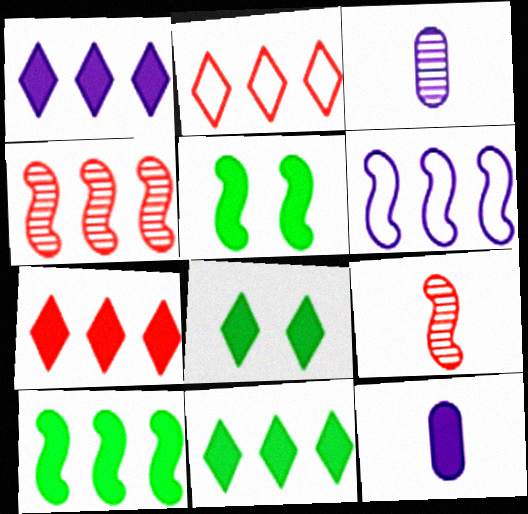[[1, 7, 11], 
[2, 3, 5], 
[4, 6, 10], 
[5, 6, 9], 
[5, 7, 12]]